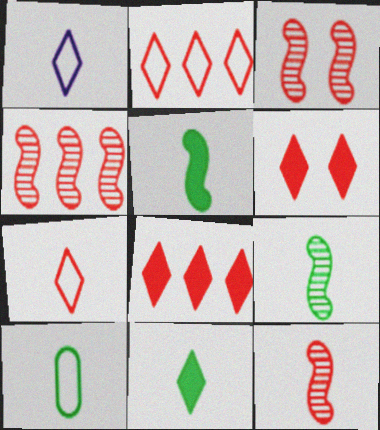[[3, 4, 12], 
[9, 10, 11]]